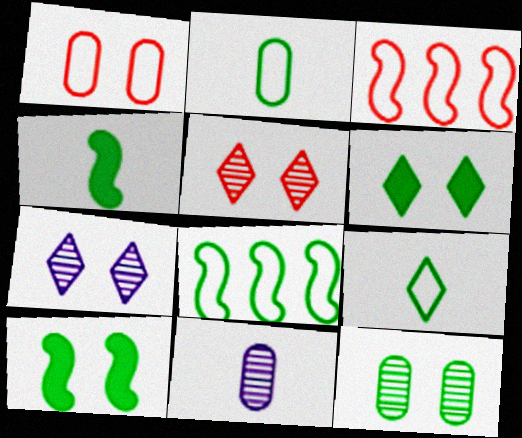[[1, 7, 10], 
[3, 6, 11]]